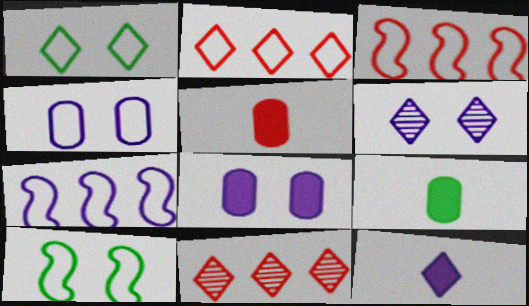[[1, 11, 12], 
[3, 6, 9]]